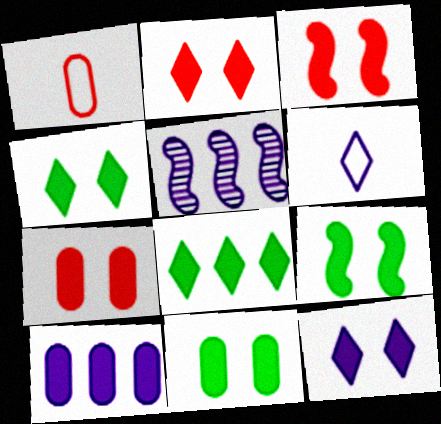[[1, 4, 5], 
[2, 3, 7], 
[2, 4, 12], 
[3, 11, 12], 
[4, 9, 11], 
[7, 9, 12]]